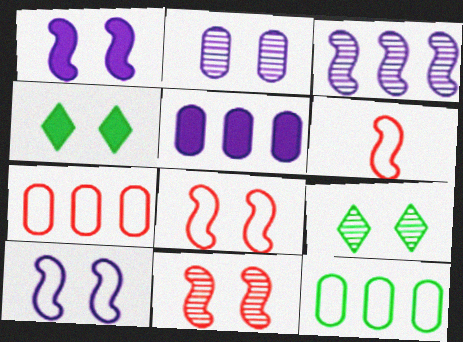[[2, 4, 8], 
[2, 9, 11], 
[5, 6, 9]]